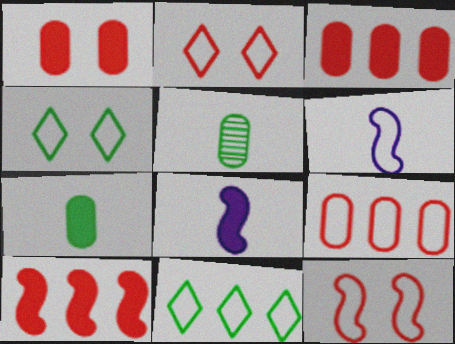[[4, 6, 9]]